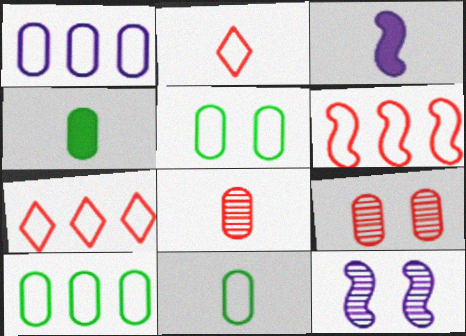[[1, 4, 9], 
[4, 7, 12], 
[5, 10, 11]]